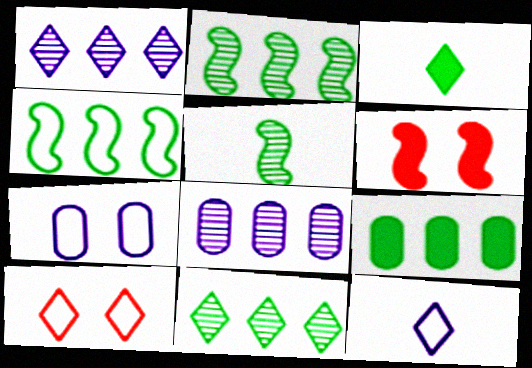[[1, 3, 10], 
[4, 9, 11]]